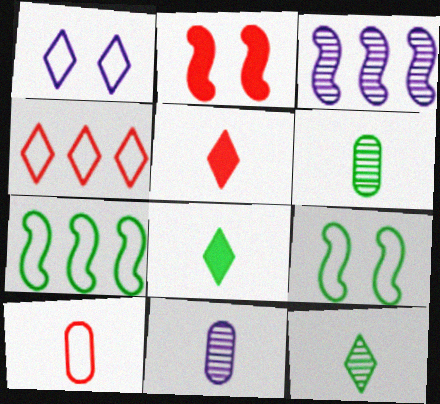[[1, 7, 10]]